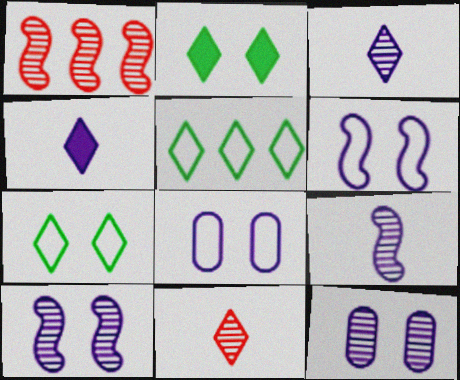[]